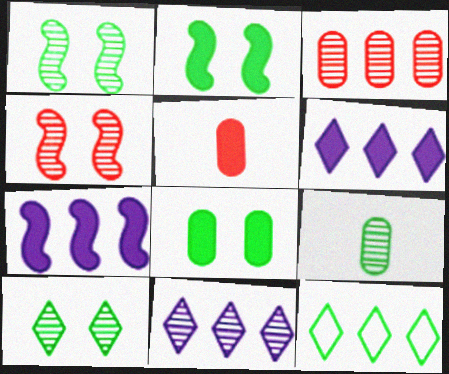[[2, 5, 6], 
[2, 9, 12], 
[3, 7, 12], 
[4, 9, 11]]